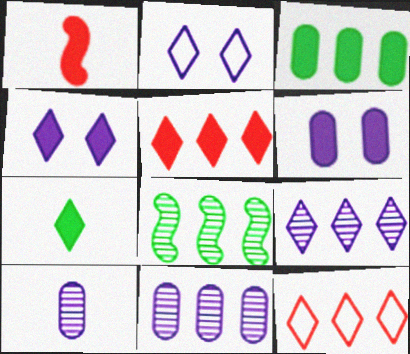[[1, 3, 4], 
[4, 5, 7]]